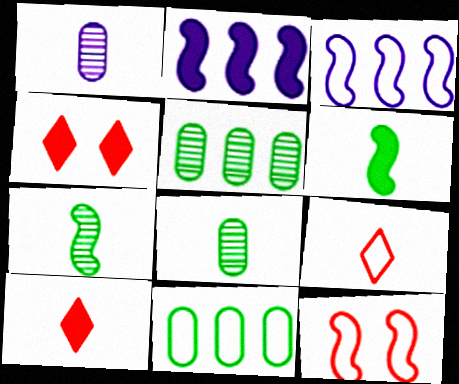[[1, 6, 9], 
[2, 7, 12], 
[3, 4, 8]]